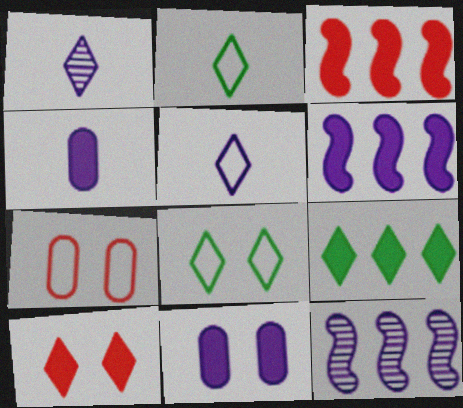[[5, 11, 12]]